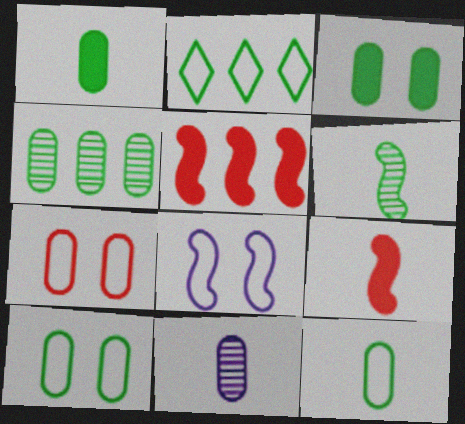[[1, 4, 10], 
[2, 3, 6], 
[3, 4, 12], 
[5, 6, 8]]